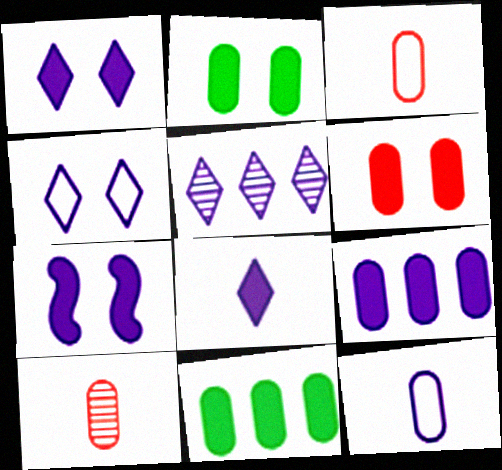[[4, 5, 8], 
[5, 7, 12], 
[7, 8, 9]]